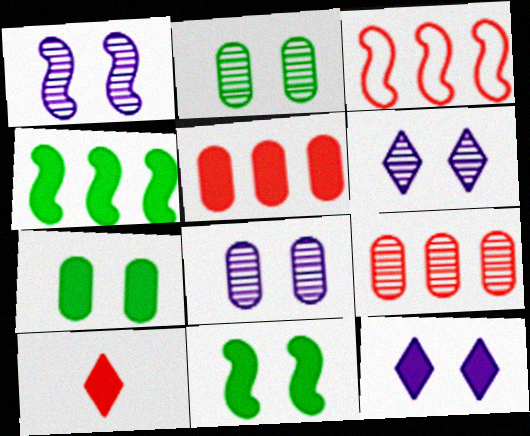[[1, 6, 8]]